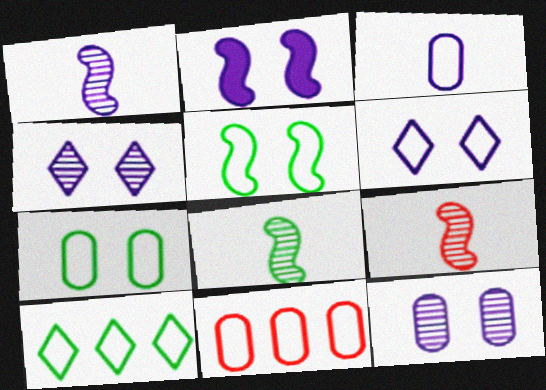[[1, 8, 9], 
[2, 6, 12], 
[3, 7, 11]]